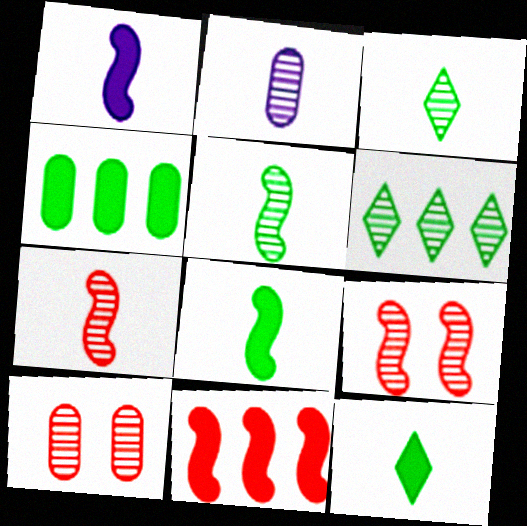[[2, 3, 7], 
[2, 6, 9]]